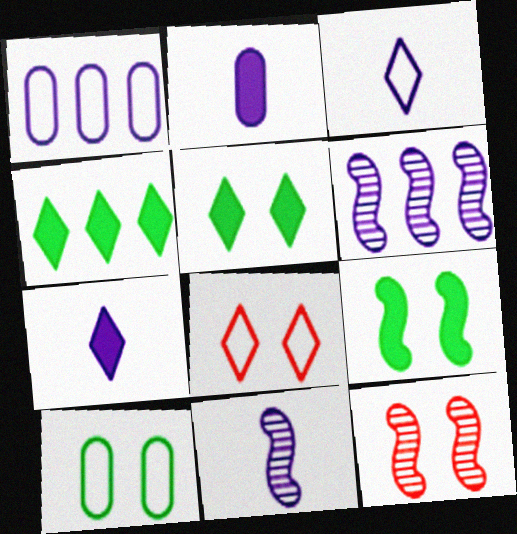[[2, 3, 11]]